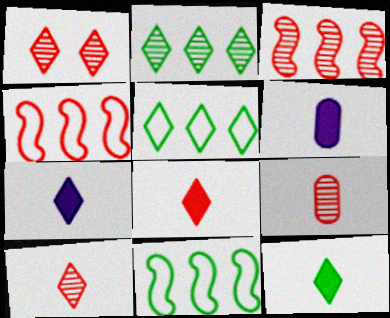[[1, 3, 9], 
[1, 5, 7], 
[1, 6, 11], 
[7, 8, 12]]